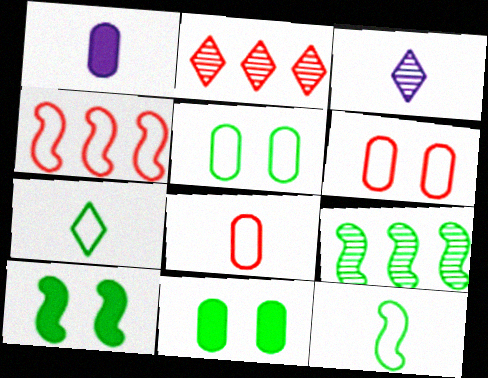[[3, 4, 11], 
[7, 9, 11], 
[9, 10, 12]]